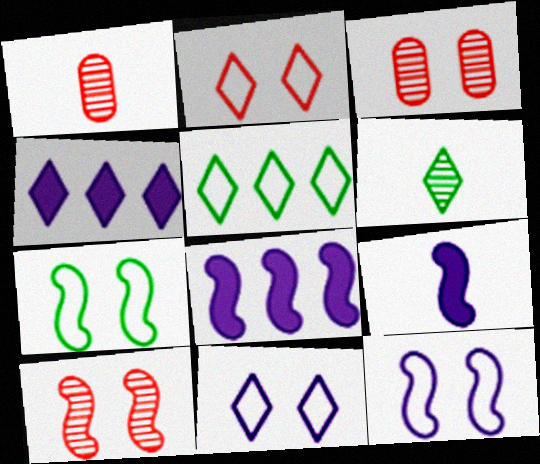[[1, 4, 7], 
[2, 4, 6], 
[3, 5, 9]]